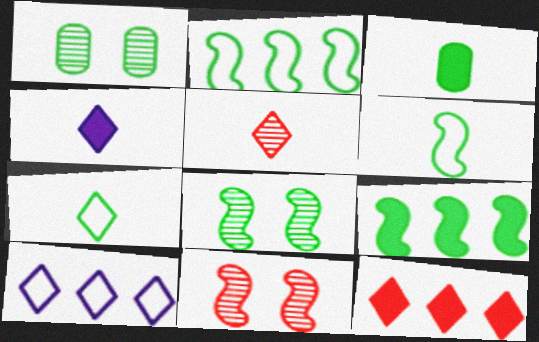[[1, 7, 9], 
[3, 10, 11], 
[4, 5, 7], 
[6, 8, 9]]